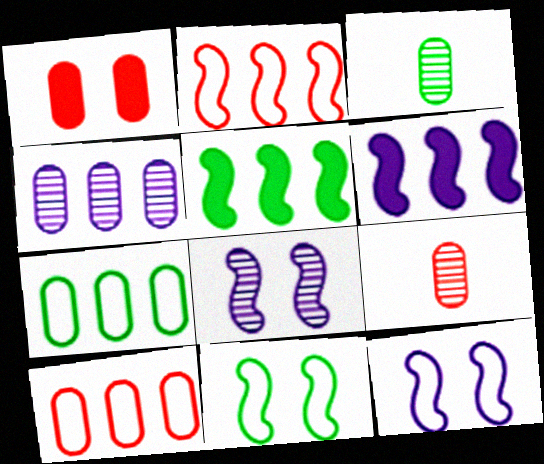[[1, 9, 10]]